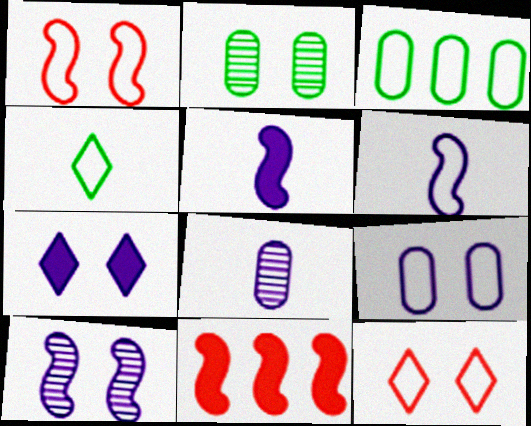[[1, 2, 7], 
[3, 6, 12], 
[7, 9, 10]]